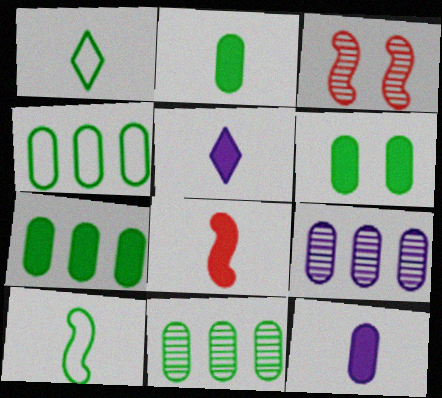[[2, 5, 8], 
[2, 6, 7], 
[3, 4, 5], 
[4, 7, 11]]